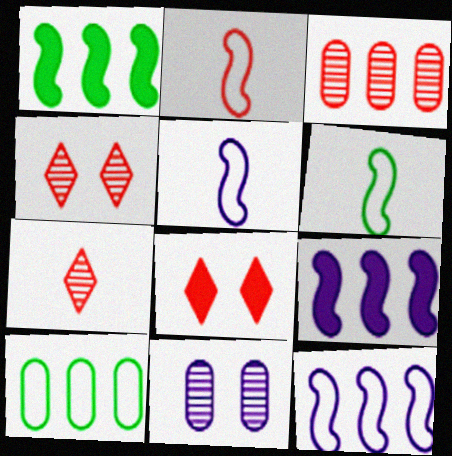[[2, 3, 8], 
[2, 5, 6]]